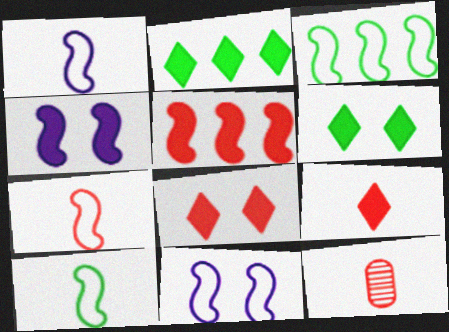[[1, 7, 10], 
[2, 11, 12], 
[3, 7, 11], 
[7, 9, 12]]